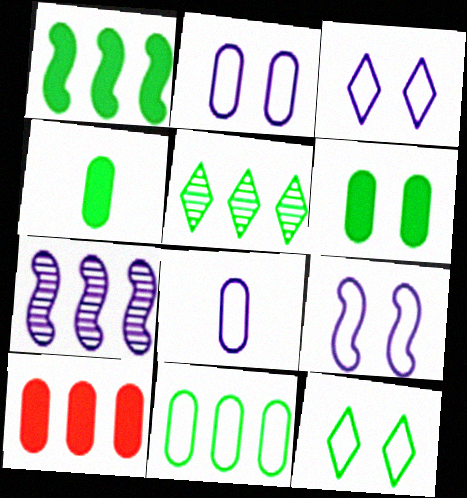[[1, 5, 11], 
[2, 3, 9]]